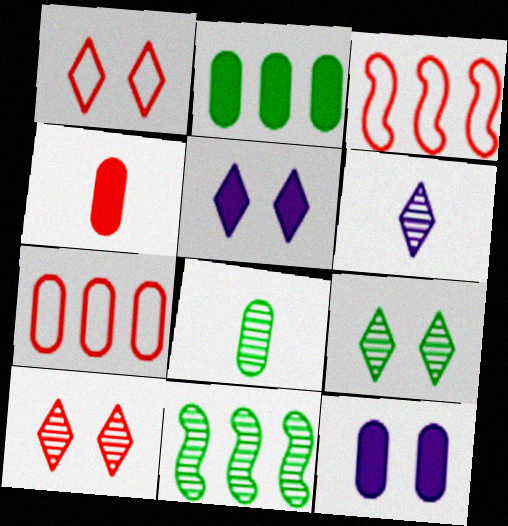[[1, 5, 9], 
[2, 4, 12], 
[3, 4, 10], 
[3, 5, 8], 
[7, 8, 12], 
[8, 9, 11]]